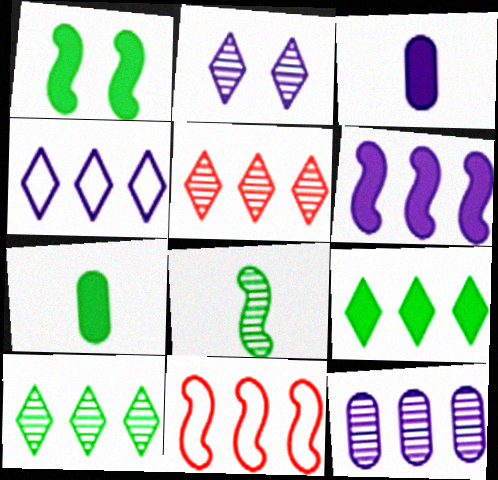[[1, 7, 9], 
[2, 7, 11], 
[4, 5, 9], 
[4, 6, 12], 
[9, 11, 12]]